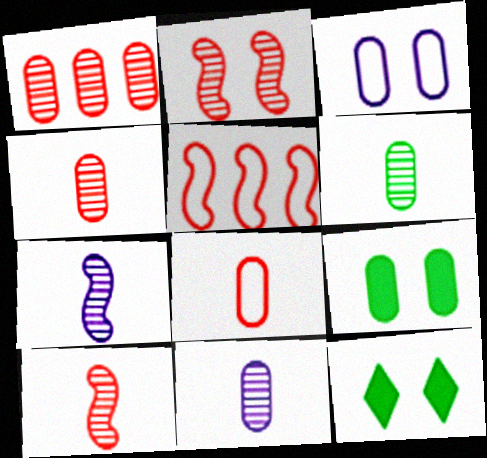[[2, 3, 12], 
[4, 6, 11], 
[5, 11, 12]]